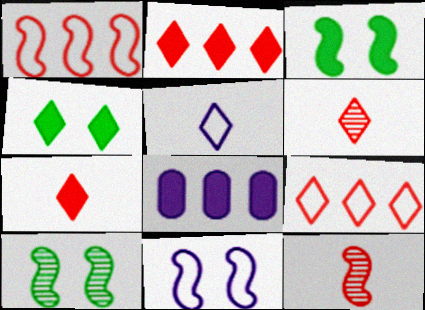[[3, 7, 8]]